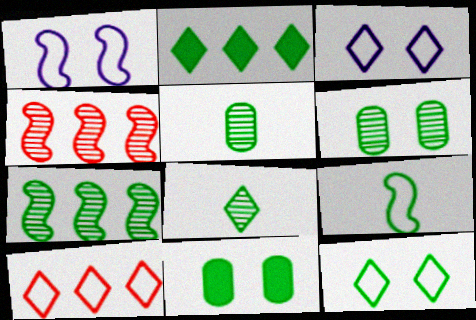[[2, 6, 9], 
[2, 8, 12], 
[6, 7, 8]]